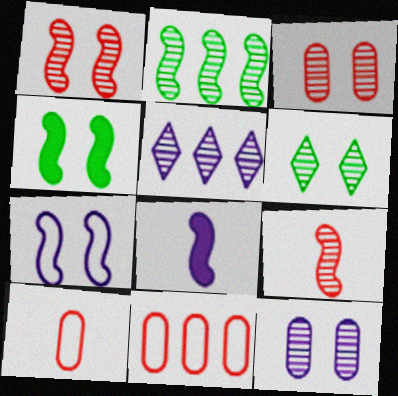[[1, 4, 7], 
[1, 6, 12], 
[4, 5, 10], 
[6, 8, 11]]